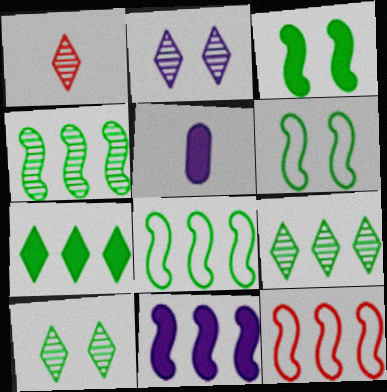[[1, 2, 9], 
[4, 11, 12], 
[5, 10, 12]]